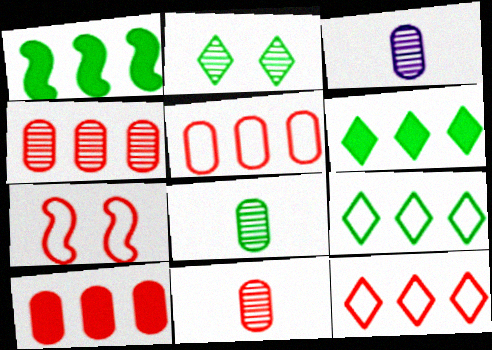[[3, 6, 7], 
[3, 8, 11], 
[4, 5, 10]]